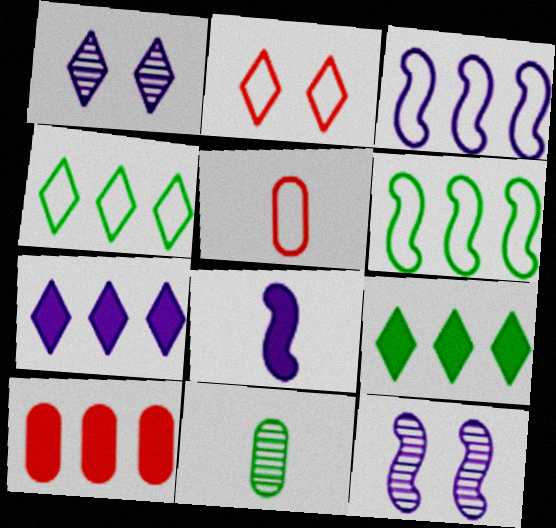[[3, 8, 12], 
[5, 9, 12]]